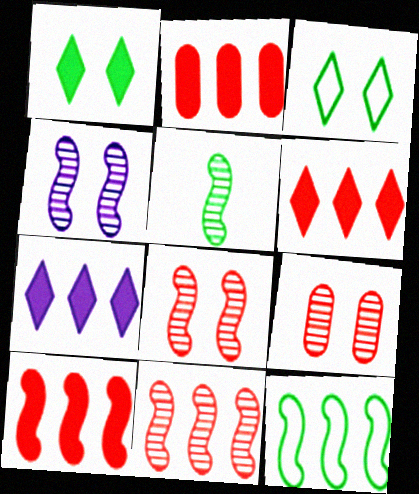[[2, 6, 10], 
[4, 5, 11]]